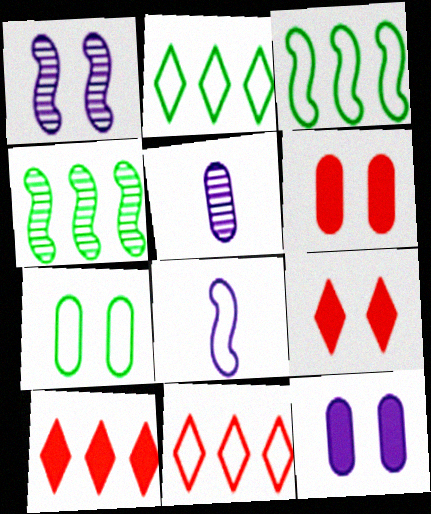[[1, 7, 9], 
[3, 5, 9], 
[7, 8, 11]]